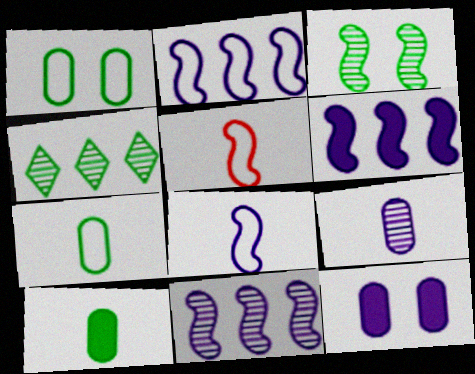[[2, 6, 11], 
[3, 5, 6], 
[4, 5, 12]]